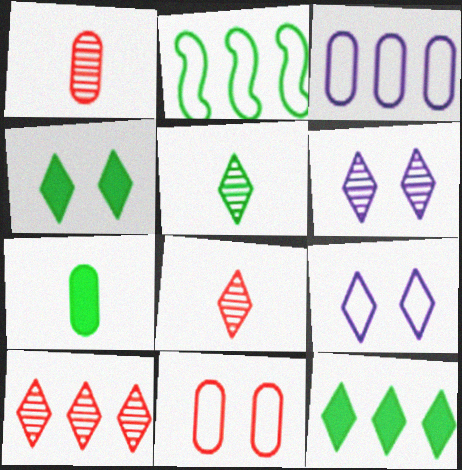[[5, 6, 10], 
[8, 9, 12]]